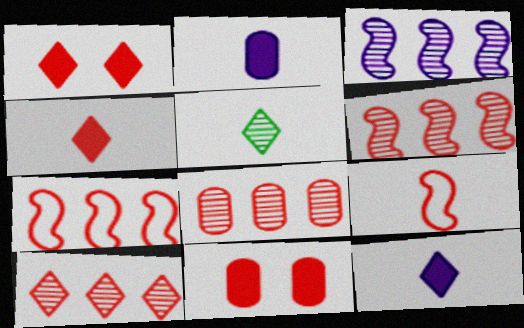[[1, 8, 9], 
[2, 5, 9], 
[6, 8, 10], 
[9, 10, 11]]